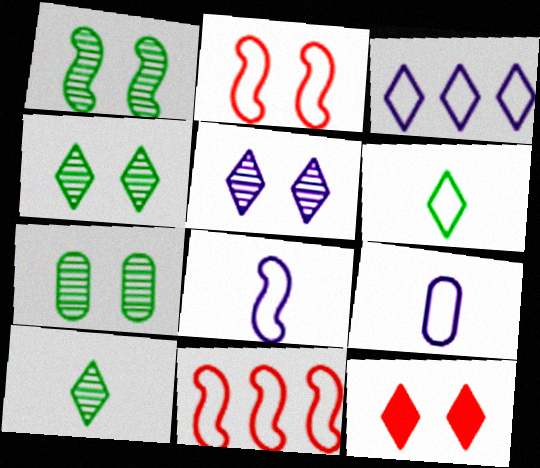[[1, 4, 7], 
[3, 10, 12]]